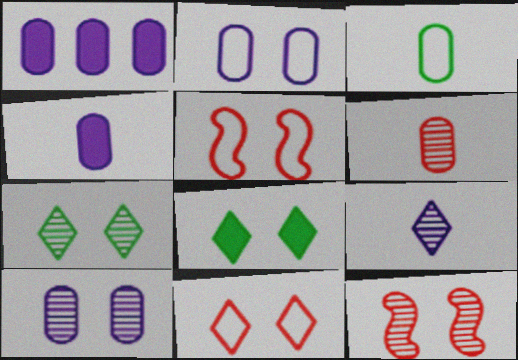[[2, 8, 12], 
[3, 4, 6], 
[5, 8, 10], 
[7, 10, 12]]